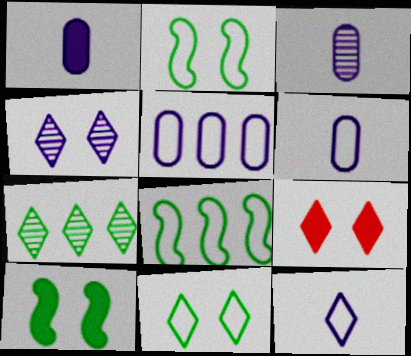[[1, 3, 6], 
[3, 8, 9], 
[4, 9, 11], 
[7, 9, 12]]